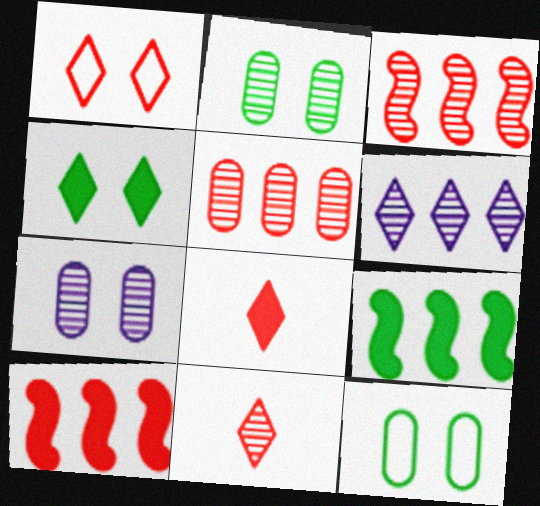[]